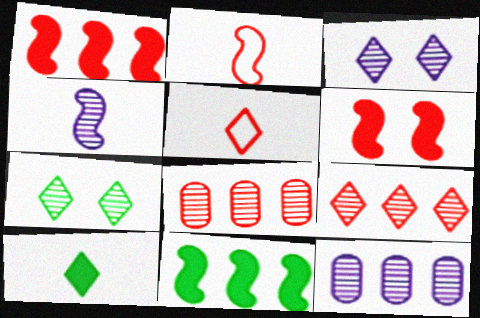[[3, 4, 12], 
[4, 7, 8], 
[5, 6, 8]]